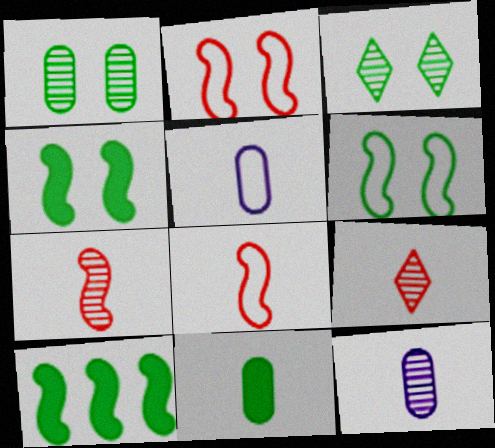[]